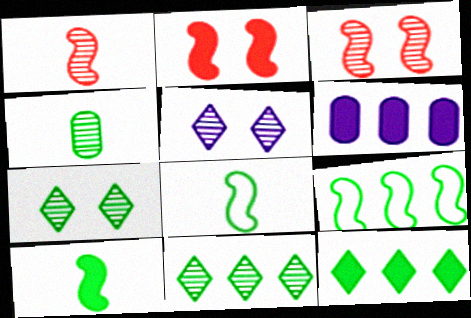[]